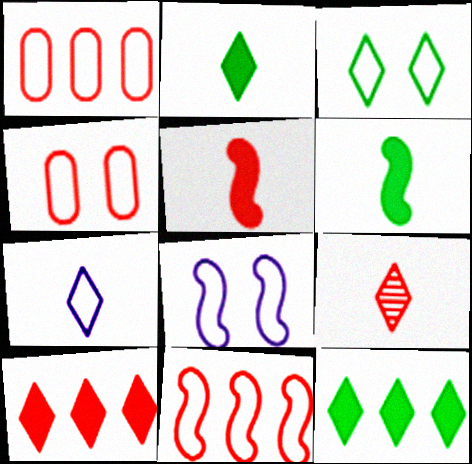[[2, 7, 9], 
[3, 4, 8]]